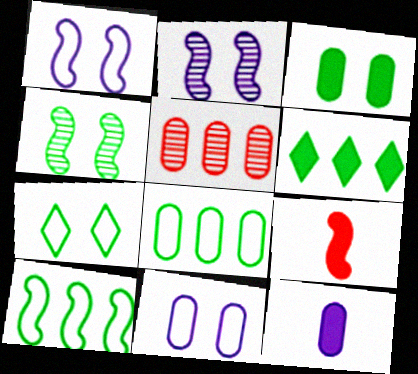[[2, 9, 10], 
[3, 4, 7]]